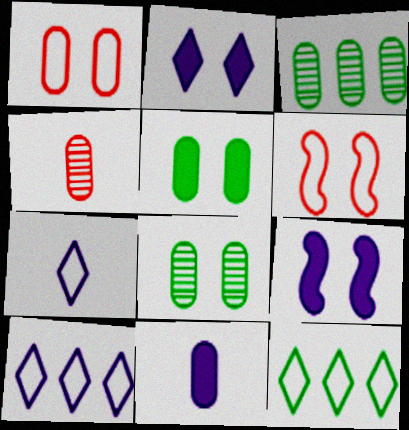[[1, 3, 11], 
[2, 6, 8], 
[4, 9, 12]]